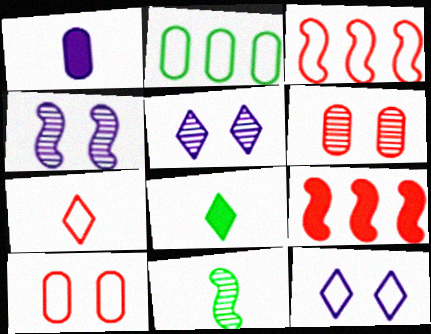[[1, 2, 6], 
[1, 7, 11], 
[3, 7, 10], 
[6, 7, 9]]